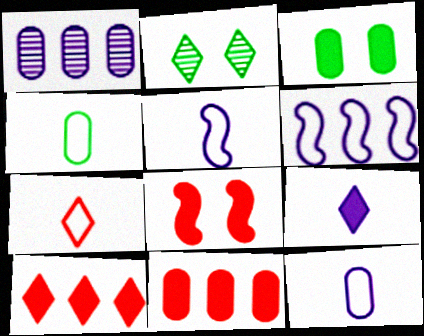[[2, 5, 11], 
[4, 5, 7]]